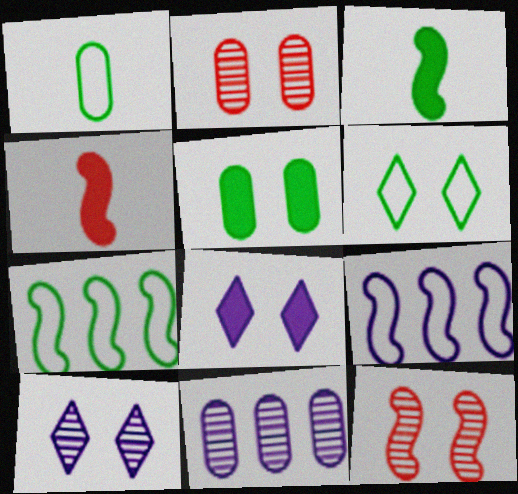[[1, 6, 7], 
[3, 9, 12], 
[4, 6, 11]]